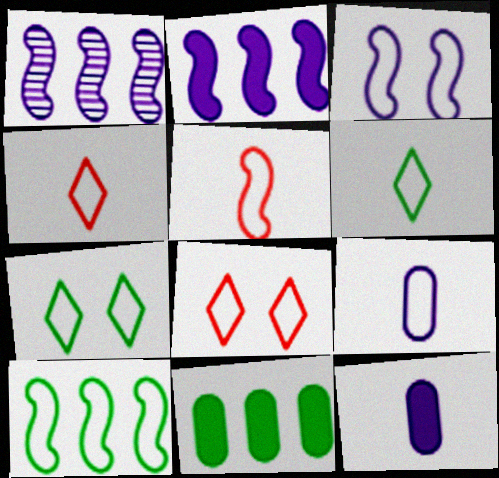[[3, 5, 10], 
[5, 6, 9], 
[8, 9, 10]]